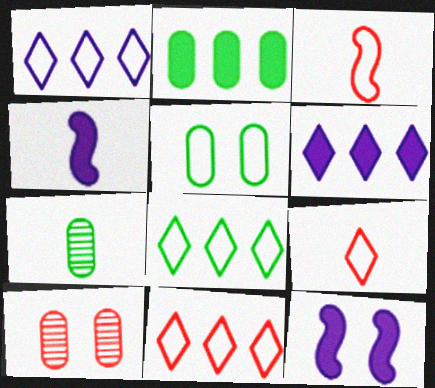[[1, 3, 5], 
[1, 8, 11], 
[2, 5, 7], 
[4, 7, 9], 
[4, 8, 10], 
[7, 11, 12]]